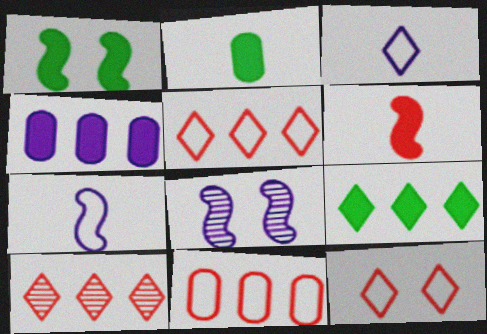[[1, 2, 9], 
[2, 5, 8], 
[3, 4, 8]]